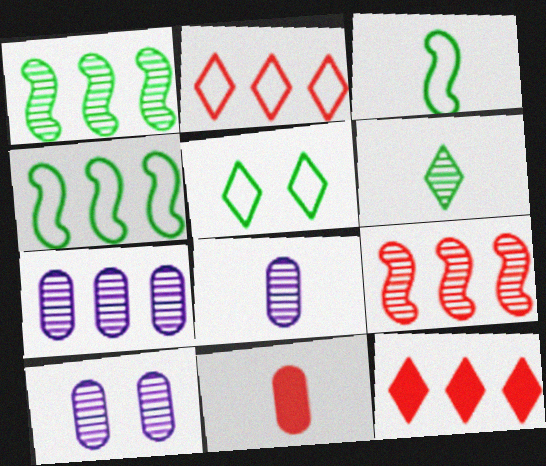[[3, 10, 12], 
[4, 7, 12], 
[6, 9, 10], 
[7, 8, 10]]